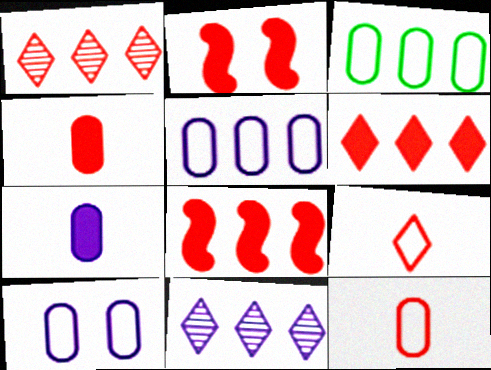[[1, 2, 12], 
[2, 4, 6], 
[3, 8, 11], 
[3, 10, 12]]